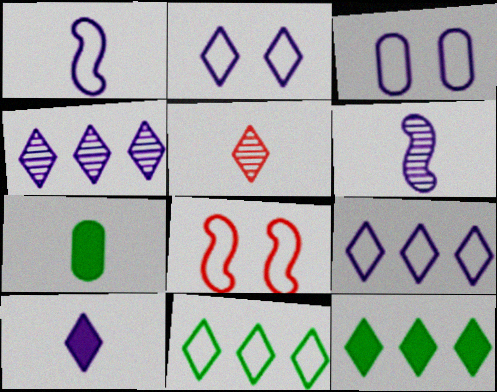[[1, 3, 9], 
[1, 5, 7], 
[2, 4, 10], 
[2, 5, 12], 
[4, 7, 8]]